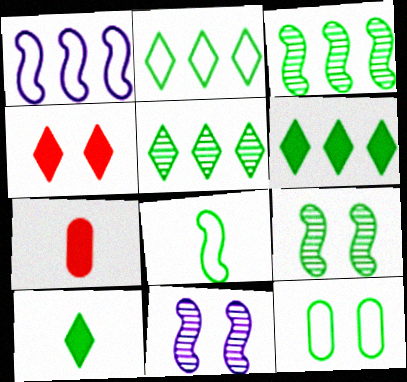[[2, 5, 6], 
[2, 7, 11], 
[2, 8, 12], 
[3, 10, 12], 
[4, 11, 12]]